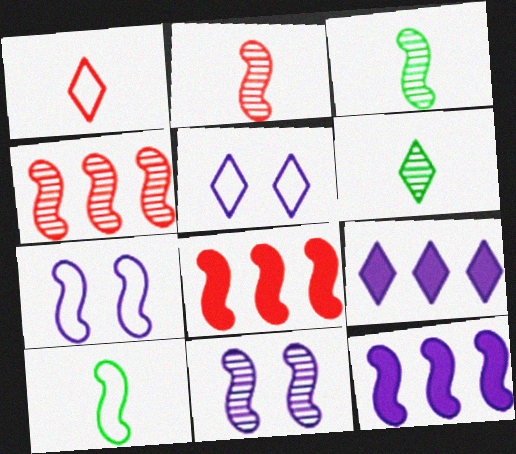[[3, 4, 11], 
[3, 7, 8], 
[8, 10, 11]]